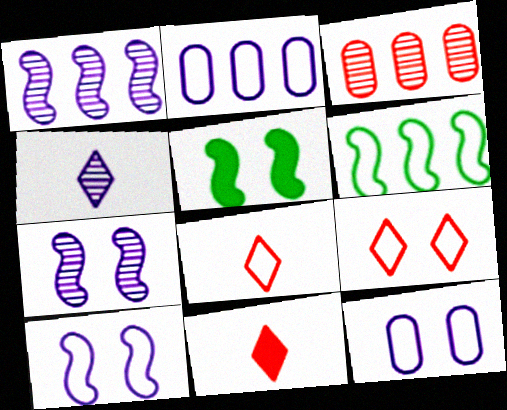[[6, 8, 12]]